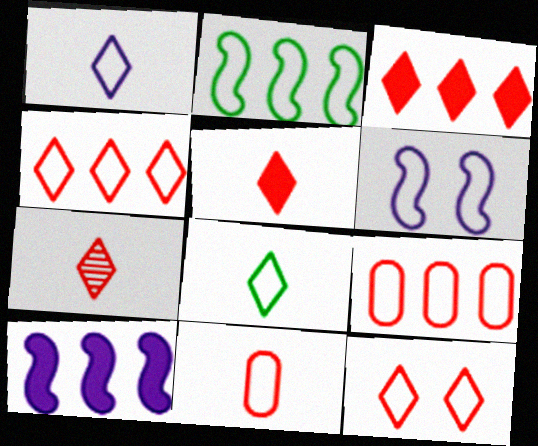[[3, 7, 12], 
[6, 8, 9]]